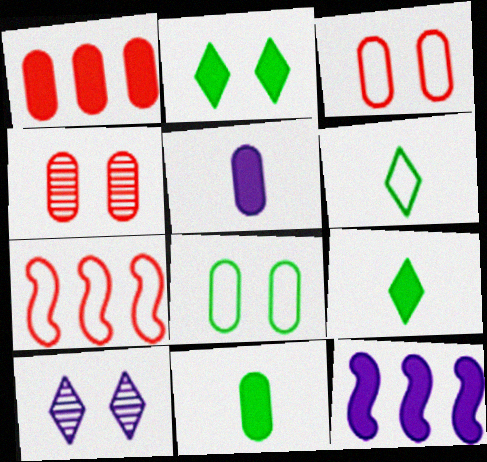[[4, 6, 12], 
[7, 10, 11]]